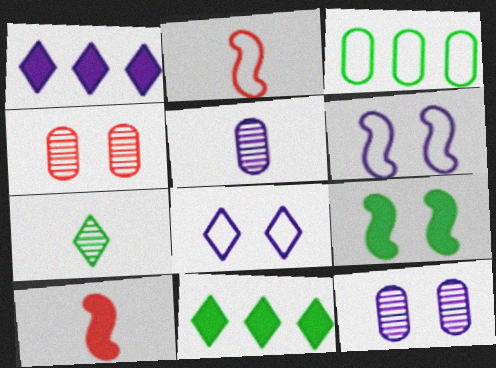[[1, 5, 6], 
[2, 3, 8], 
[2, 11, 12], 
[3, 7, 9], 
[4, 8, 9]]